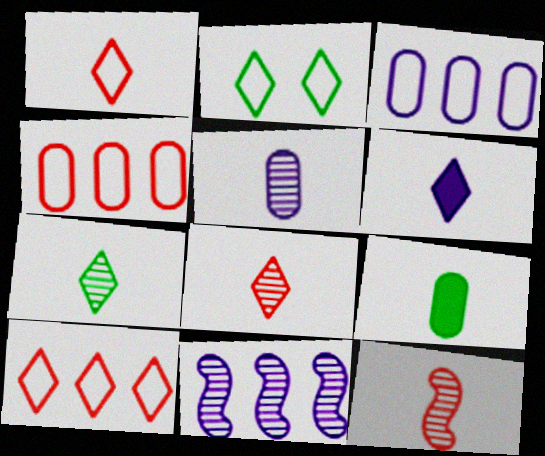[[1, 6, 7], 
[5, 7, 12]]